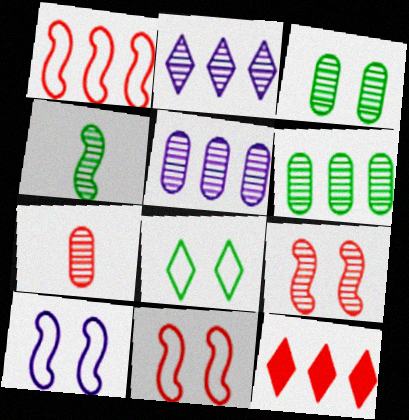[[3, 5, 7], 
[7, 11, 12]]